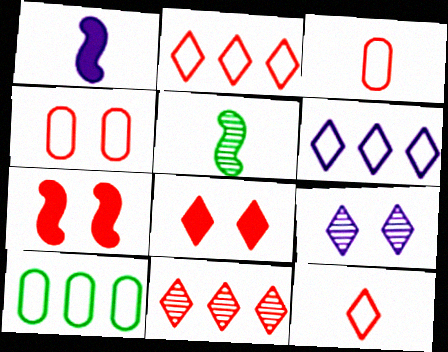[[3, 7, 11], 
[8, 11, 12]]